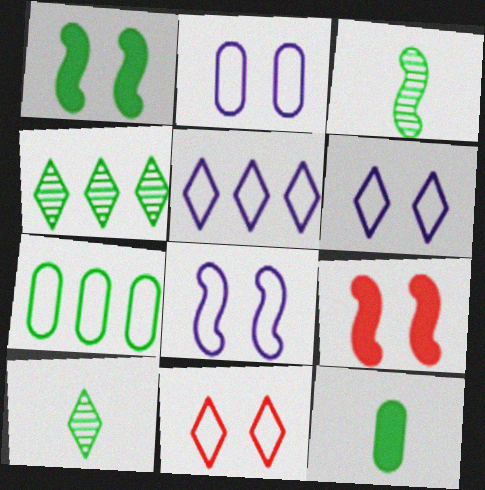[[1, 7, 10], 
[2, 6, 8]]